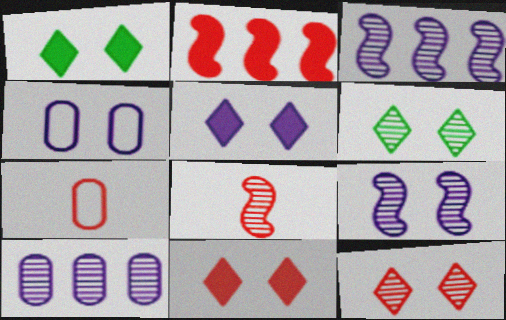[[1, 3, 7], 
[1, 5, 11], 
[2, 7, 12], 
[4, 5, 9], 
[6, 8, 10]]